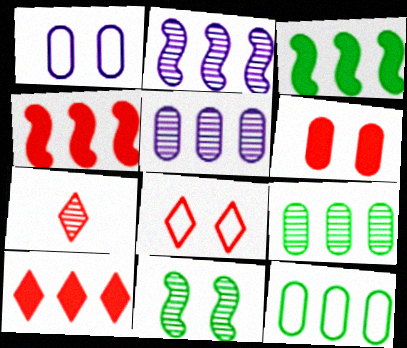[[1, 3, 7], 
[2, 10, 12], 
[5, 7, 11], 
[7, 8, 10]]